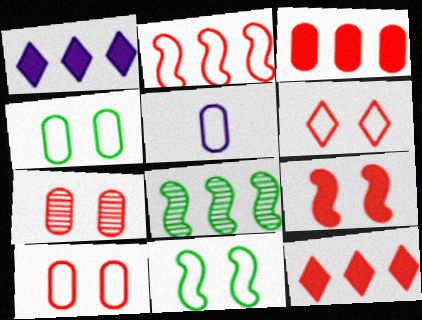[[6, 7, 9]]